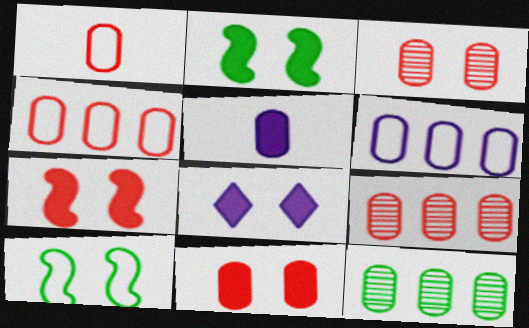[[1, 9, 11], 
[2, 8, 11], 
[3, 8, 10]]